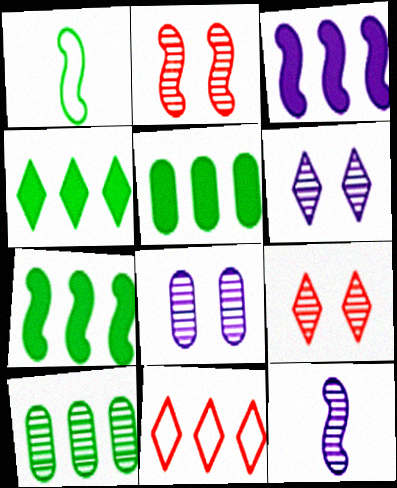[[1, 2, 3], 
[3, 10, 11], 
[4, 5, 7], 
[9, 10, 12]]